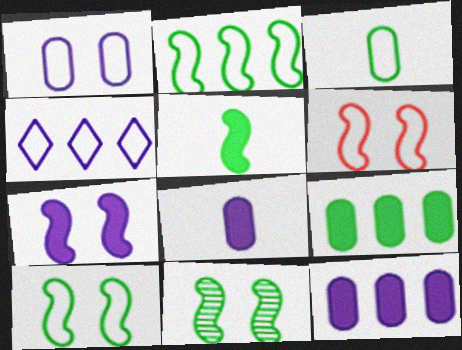[[2, 5, 11], 
[3, 4, 6], 
[6, 7, 11]]